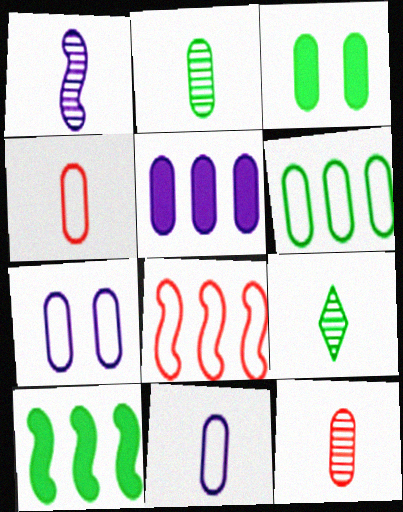[[1, 9, 12], 
[2, 3, 6], 
[4, 6, 7]]